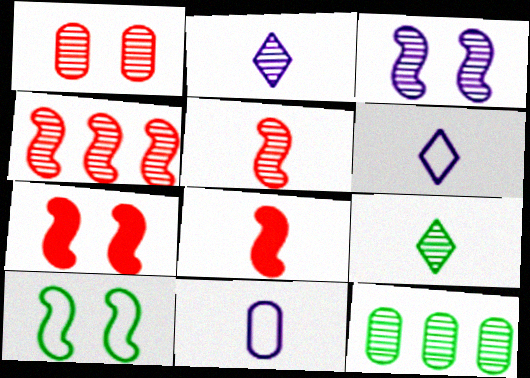[[3, 7, 10], 
[6, 7, 12], 
[8, 9, 11]]